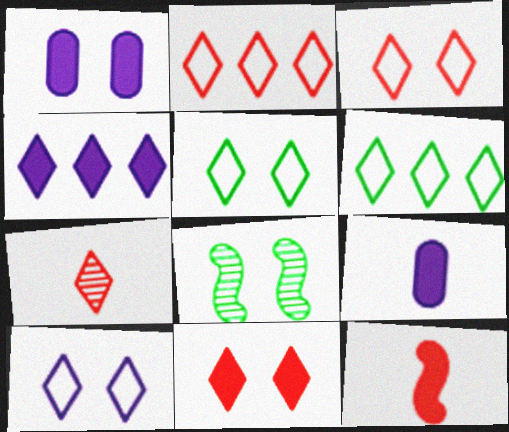[[1, 3, 8], 
[2, 7, 11], 
[2, 8, 9], 
[3, 5, 10], 
[4, 5, 7]]